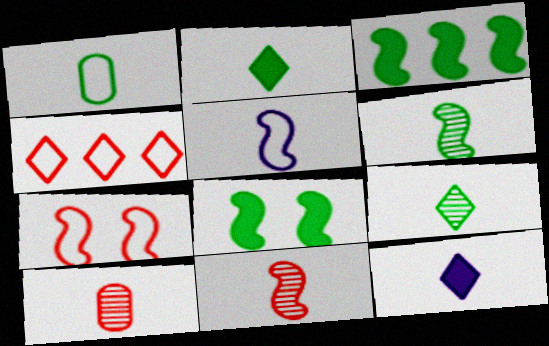[[1, 2, 6], 
[1, 11, 12], 
[2, 5, 10]]